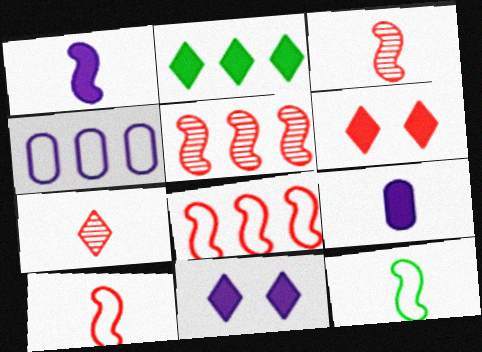[[1, 3, 12], 
[2, 4, 5], 
[7, 9, 12]]